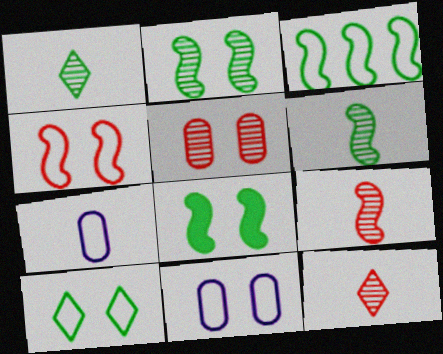[[3, 6, 8], 
[4, 10, 11]]